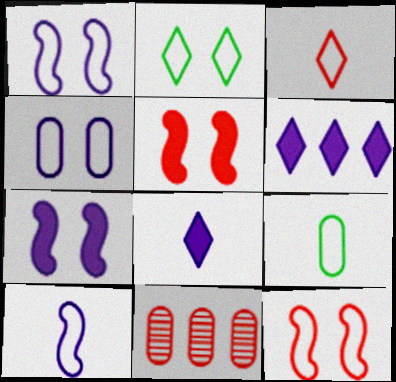[[2, 4, 12], 
[3, 5, 11], 
[3, 9, 10]]